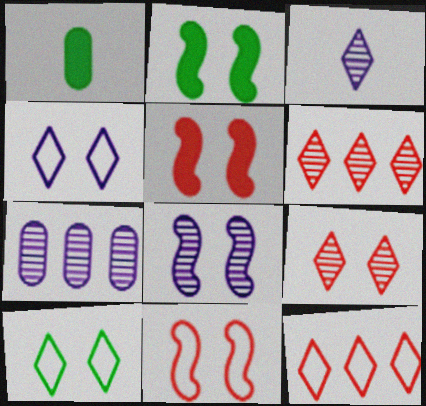[[1, 8, 12], 
[2, 8, 11], 
[3, 7, 8]]